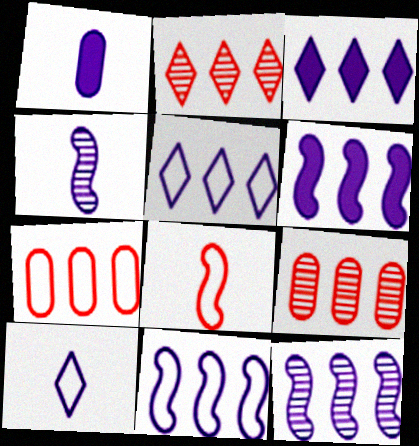[[1, 4, 10], 
[6, 11, 12]]